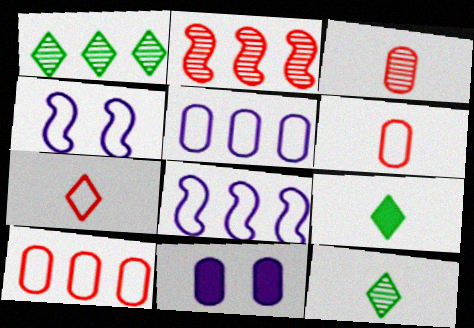[]